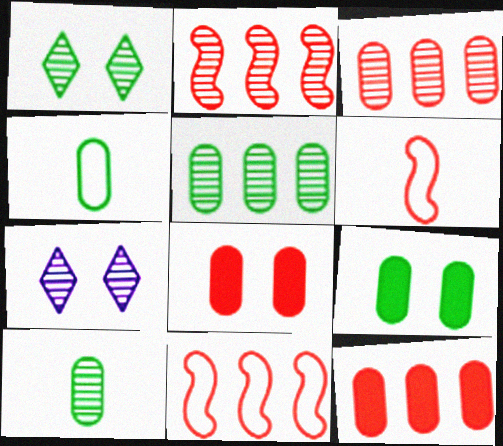[[2, 7, 10], 
[4, 5, 9]]